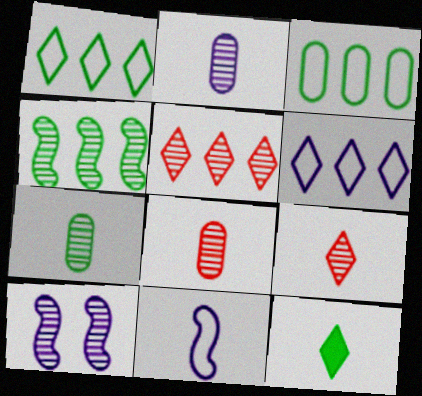[[2, 7, 8], 
[5, 7, 10], 
[8, 11, 12]]